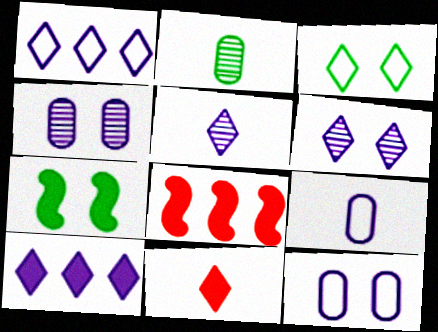[]